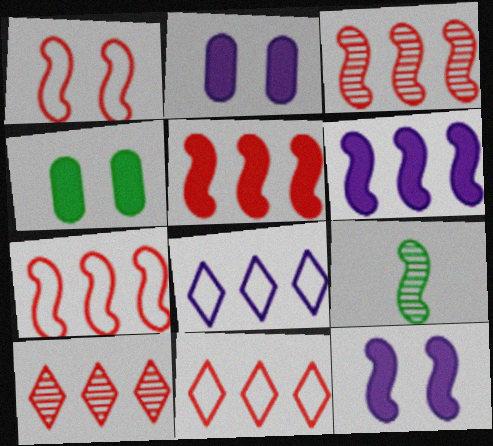[[1, 6, 9], 
[2, 9, 11], 
[3, 5, 7], 
[7, 9, 12]]